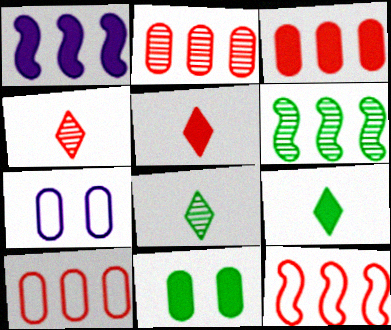[[1, 5, 11], 
[1, 6, 12], 
[2, 3, 10], 
[5, 6, 7]]